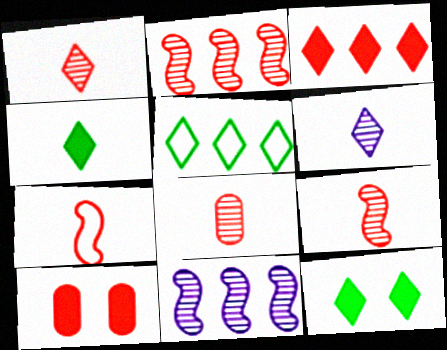[[1, 8, 9]]